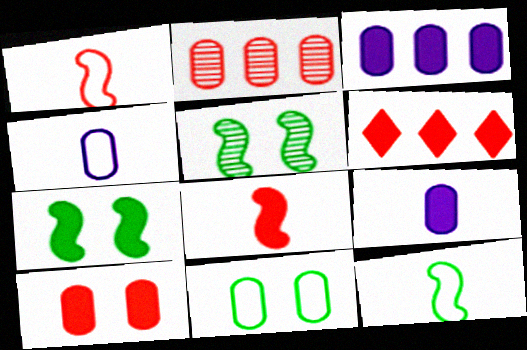[[2, 9, 11], 
[4, 5, 6], 
[6, 7, 9], 
[6, 8, 10]]